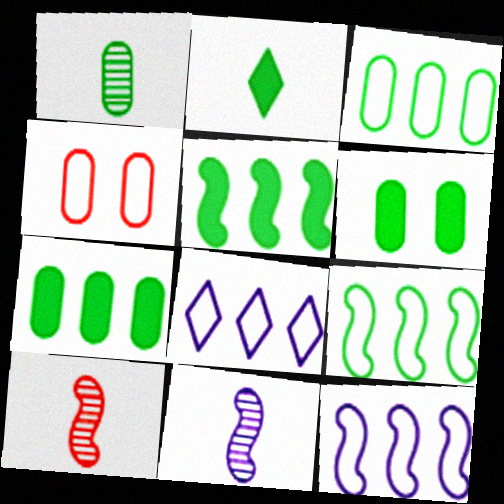[[1, 3, 6], 
[2, 5, 6], 
[6, 8, 10]]